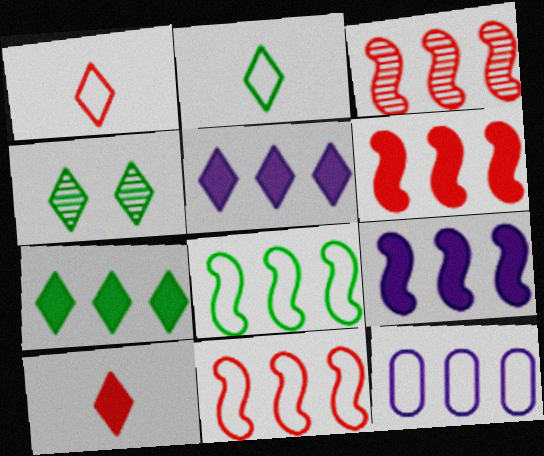[[1, 4, 5], 
[2, 4, 7], 
[3, 6, 11], 
[3, 7, 12], 
[3, 8, 9]]